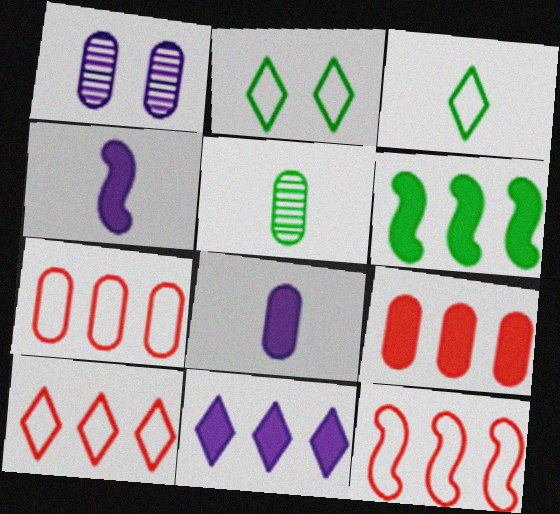[[2, 5, 6], 
[6, 9, 11], 
[7, 10, 12]]